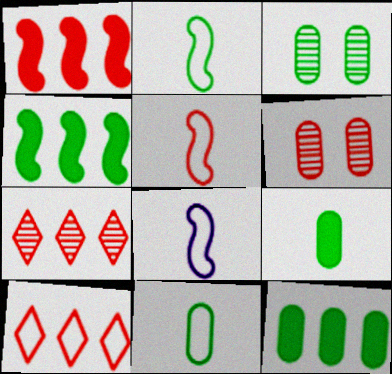[[2, 5, 8], 
[3, 11, 12]]